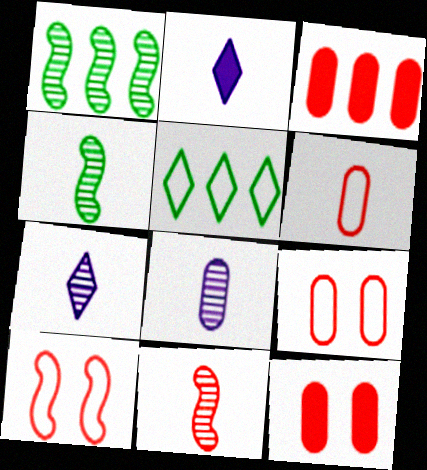[[1, 2, 9], 
[2, 4, 6]]